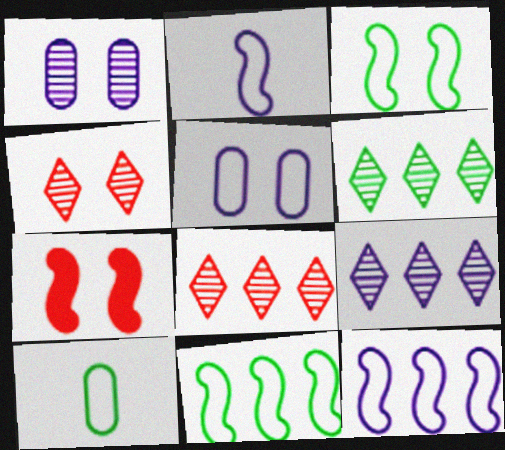[[6, 8, 9], 
[7, 9, 10]]